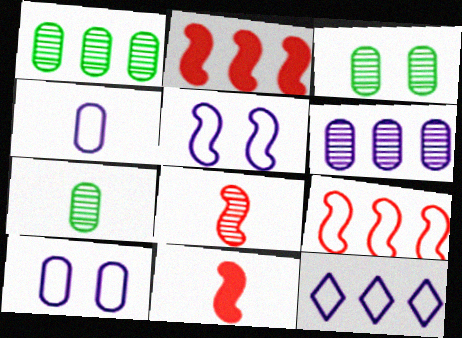[[1, 2, 12], 
[1, 3, 7], 
[3, 11, 12], 
[4, 5, 12]]